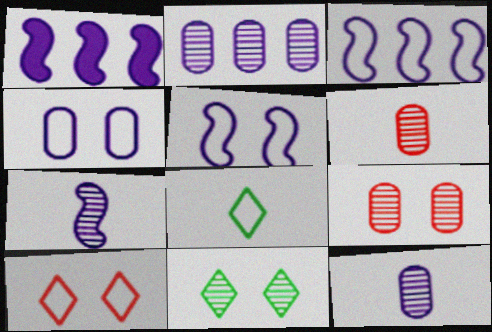[[1, 5, 7], 
[1, 8, 9]]